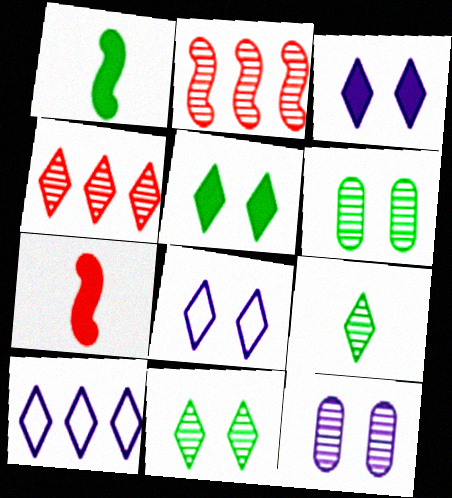[[2, 9, 12], 
[6, 7, 10]]